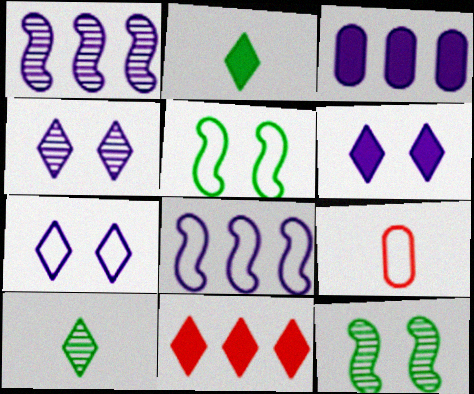[[2, 6, 11], 
[4, 6, 7], 
[7, 10, 11]]